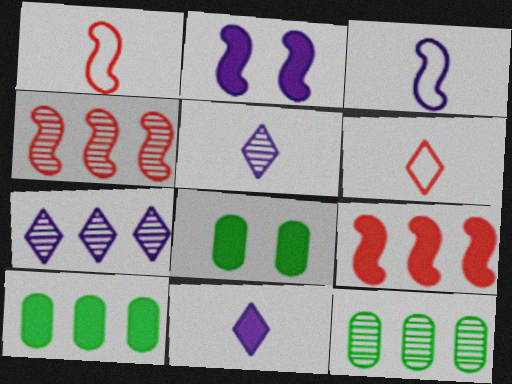[[1, 7, 8], 
[2, 6, 12], 
[4, 7, 12], 
[8, 9, 11]]